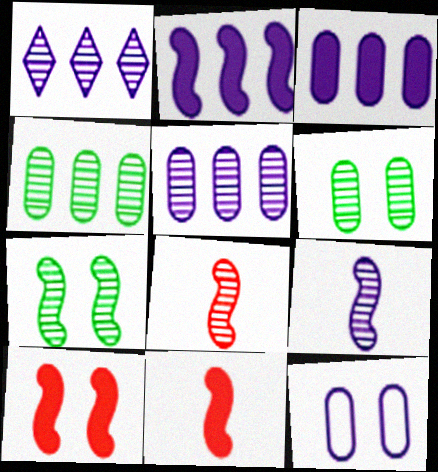[[1, 6, 8]]